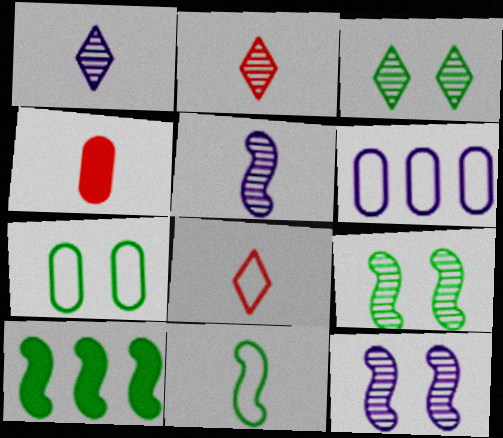[[1, 4, 11], 
[9, 10, 11]]